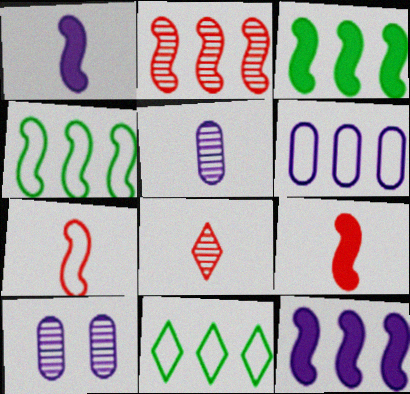[[2, 4, 12], 
[9, 10, 11]]